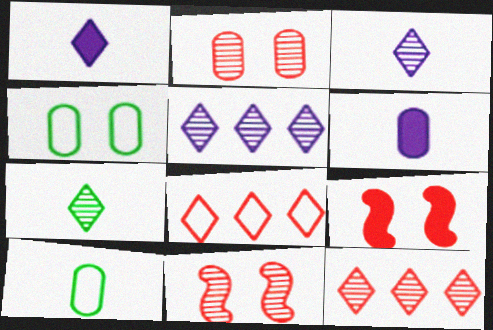[[5, 9, 10]]